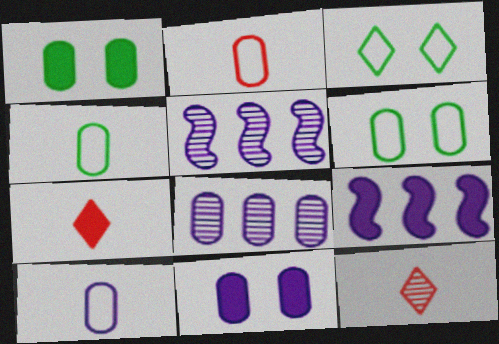[[1, 2, 8], 
[1, 7, 9], 
[2, 4, 10], 
[5, 6, 7], 
[6, 9, 12], 
[8, 10, 11]]